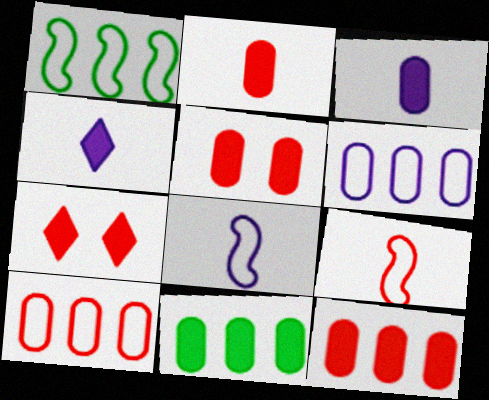[[2, 5, 12], 
[3, 5, 11]]